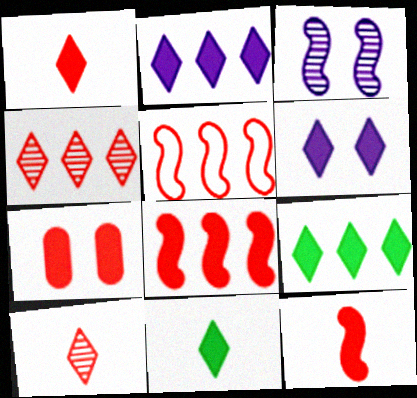[[1, 6, 9], 
[1, 7, 8], 
[5, 7, 10]]